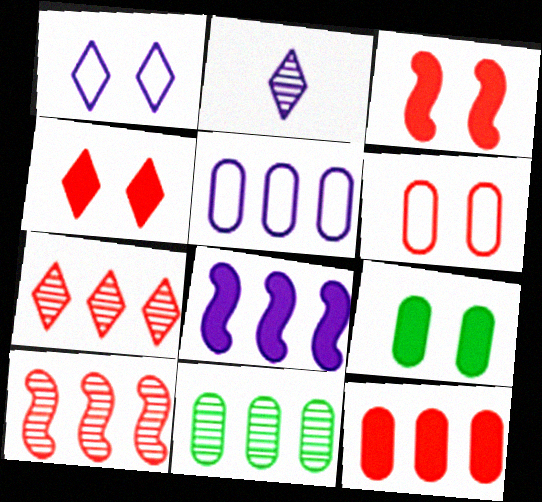[[5, 11, 12]]